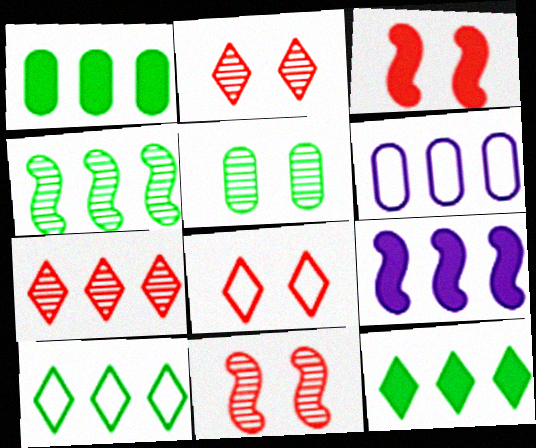[[1, 4, 10]]